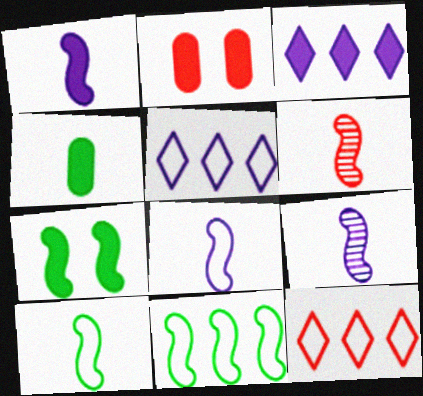[[1, 6, 10], 
[1, 8, 9], 
[2, 6, 12]]